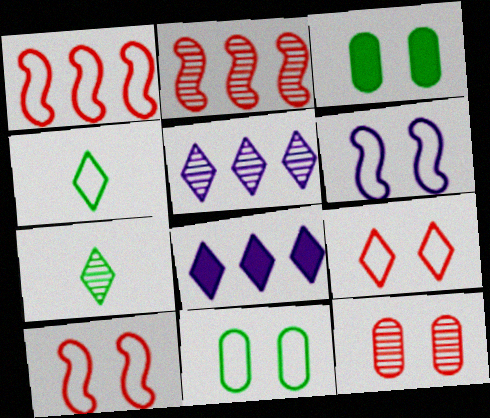[[6, 9, 11], 
[7, 8, 9]]